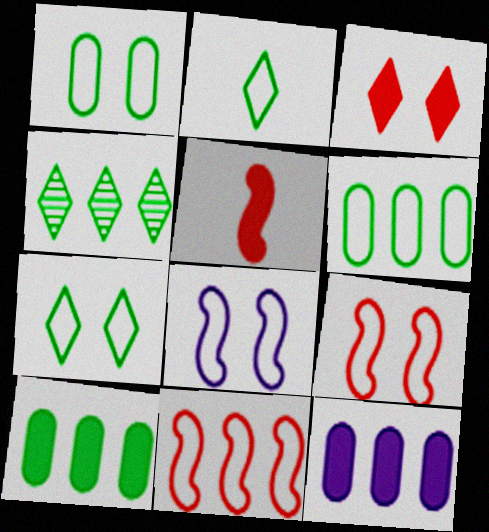[[4, 11, 12]]